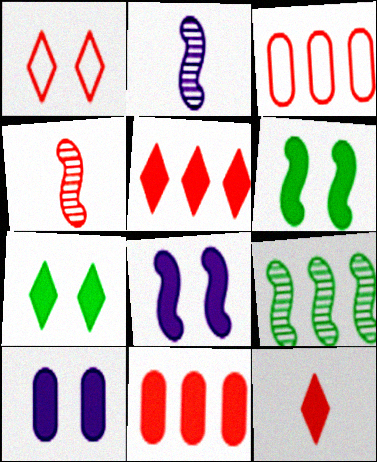[[1, 4, 11], 
[2, 3, 7]]